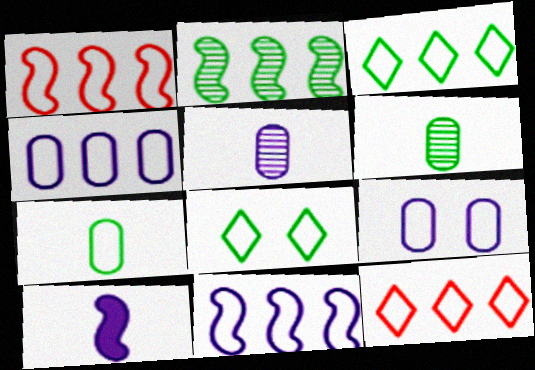[[1, 3, 4]]